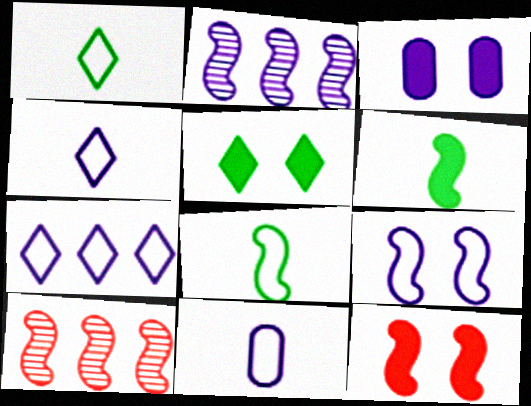[[1, 3, 10], 
[2, 3, 4], 
[2, 8, 12], 
[3, 5, 12], 
[5, 10, 11], 
[6, 9, 10], 
[7, 9, 11]]